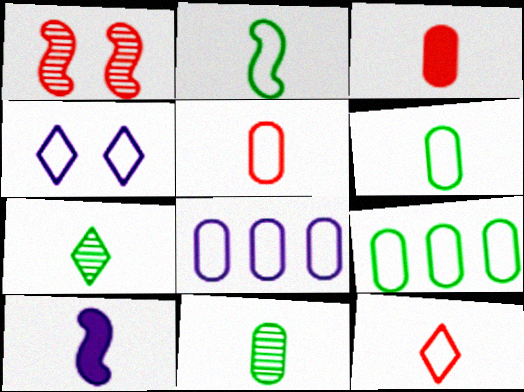[[5, 7, 10], 
[10, 11, 12]]